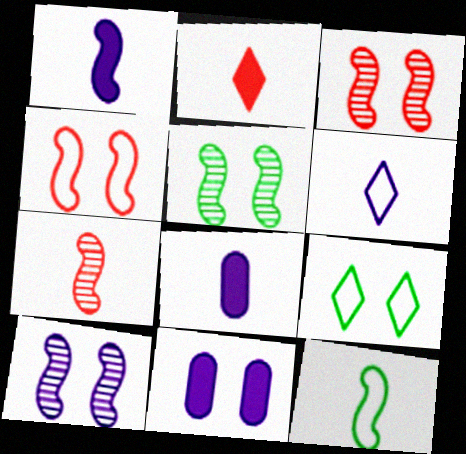[[1, 7, 12], 
[3, 5, 10], 
[3, 9, 11]]